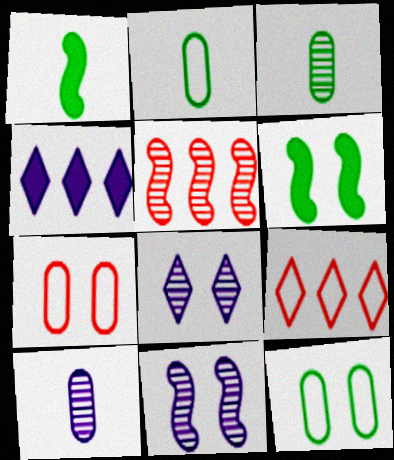[[3, 5, 8], 
[6, 7, 8], 
[6, 9, 10]]